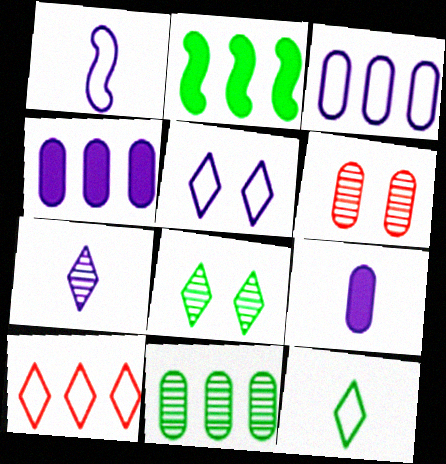[[1, 3, 5], 
[1, 7, 9], 
[5, 10, 12]]